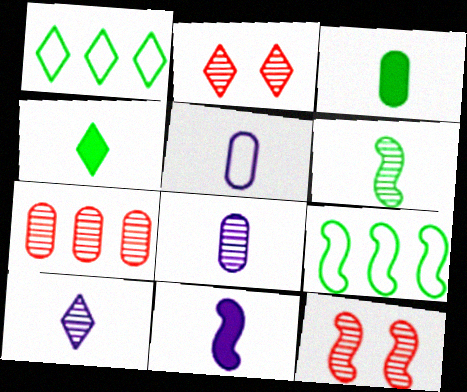[[5, 10, 11], 
[9, 11, 12]]